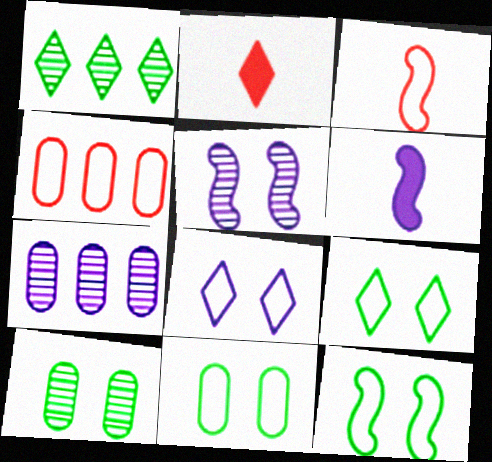[[1, 2, 8], 
[2, 7, 12], 
[6, 7, 8], 
[9, 11, 12]]